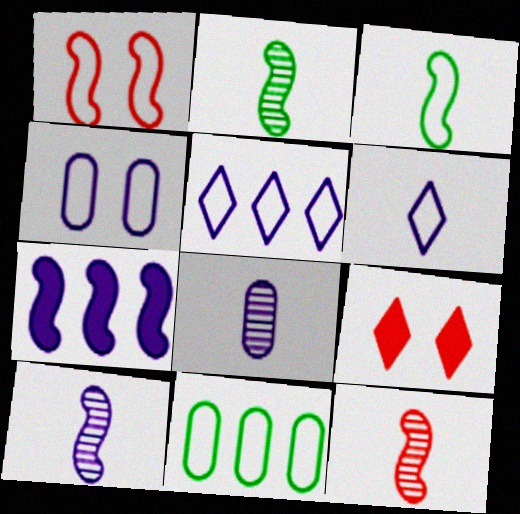[[1, 2, 7], 
[1, 6, 11], 
[2, 10, 12], 
[9, 10, 11]]